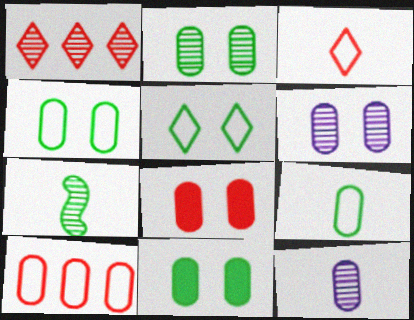[[1, 6, 7], 
[2, 4, 11], 
[4, 6, 8], 
[10, 11, 12]]